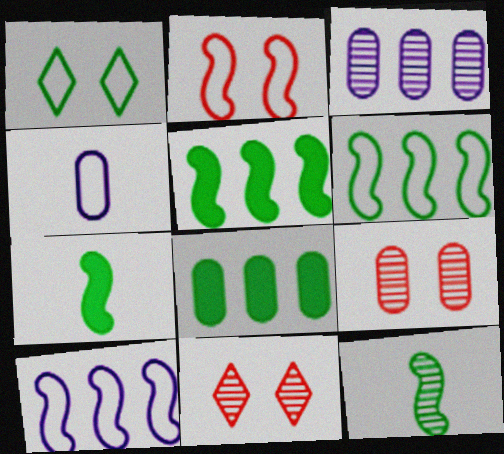[[1, 8, 12], 
[3, 11, 12], 
[4, 5, 11], 
[4, 8, 9]]